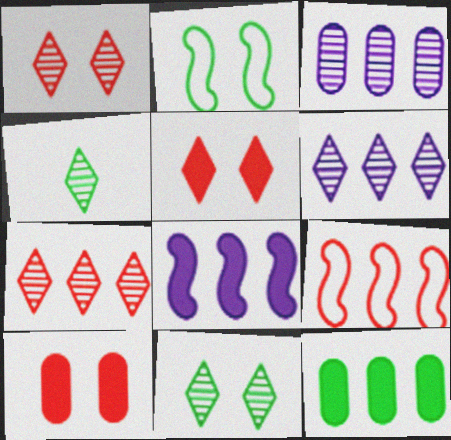[[1, 4, 6], 
[2, 4, 12], 
[6, 9, 12]]